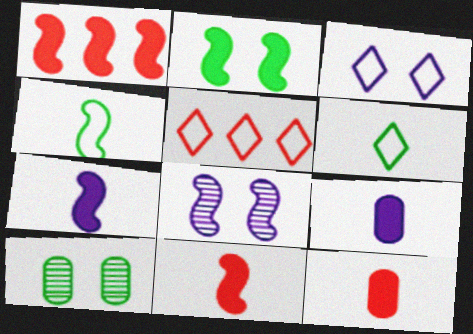[[1, 2, 7], 
[1, 4, 8], 
[3, 5, 6], 
[5, 7, 10]]